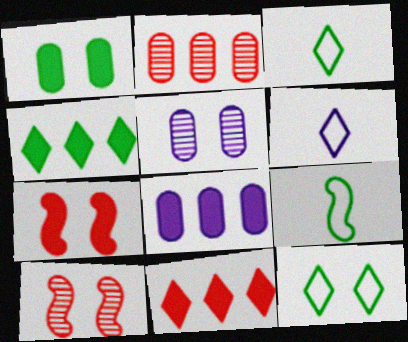[[3, 8, 10], 
[5, 7, 12], 
[5, 9, 11]]